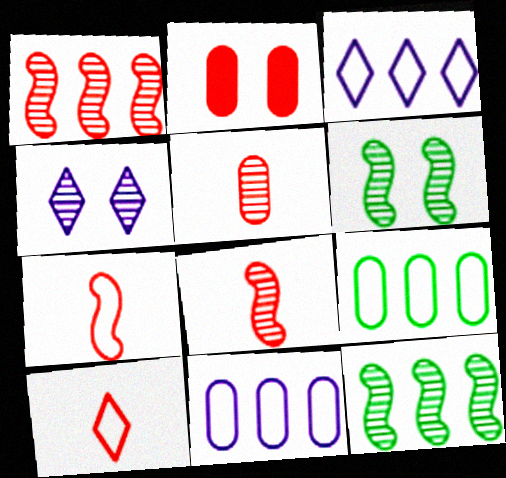[[1, 2, 10], 
[4, 5, 12]]